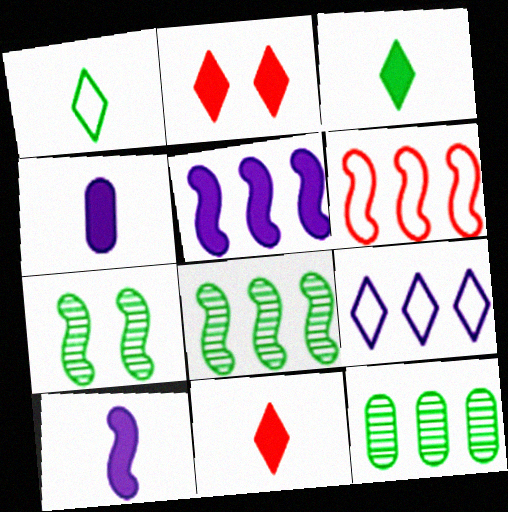[[5, 6, 8], 
[6, 7, 10]]